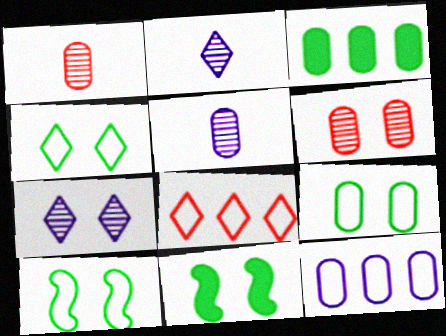[[4, 9, 10], 
[5, 8, 11]]